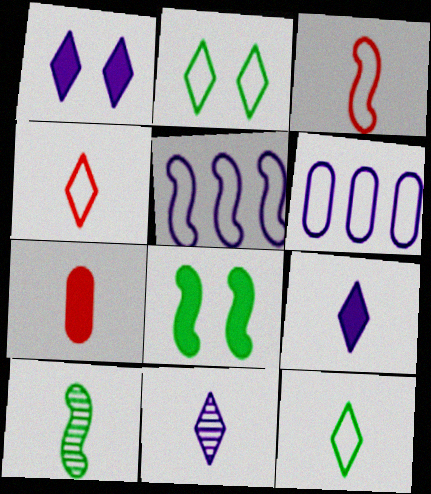[[2, 3, 6]]